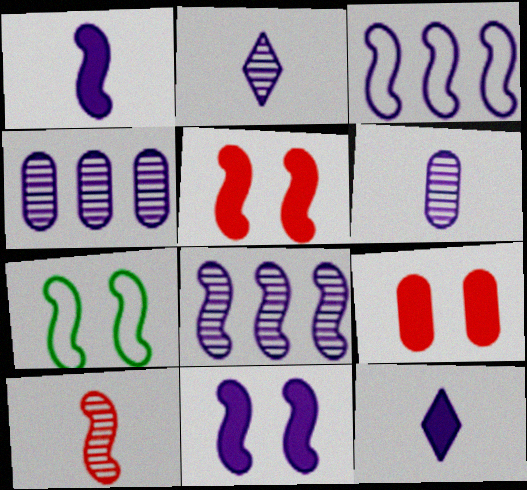[]